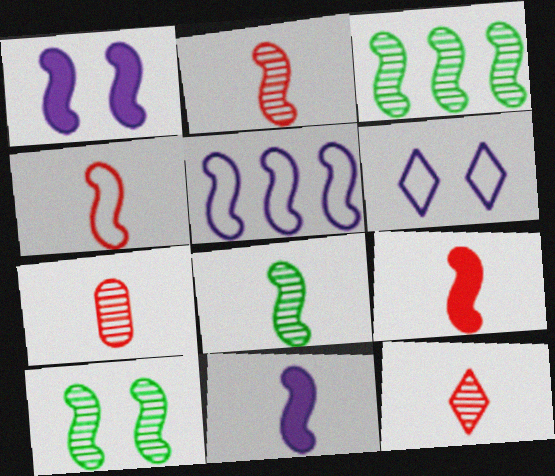[[1, 3, 4], 
[2, 4, 9], 
[2, 7, 12], 
[3, 8, 10], 
[4, 8, 11], 
[5, 9, 10]]